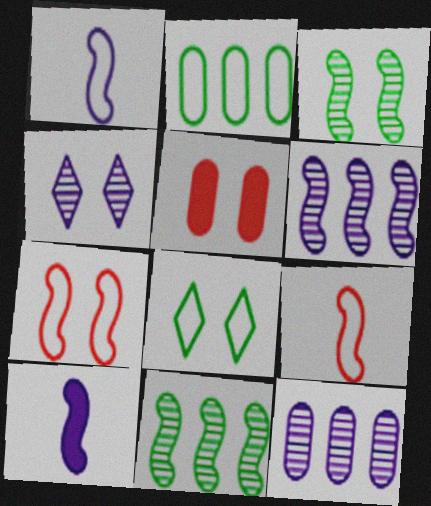[[7, 10, 11]]